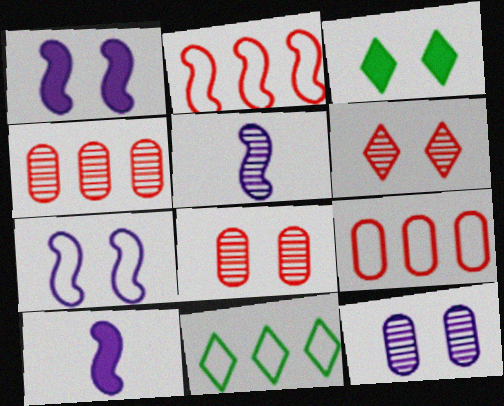[[3, 5, 9], 
[3, 7, 8], 
[8, 10, 11]]